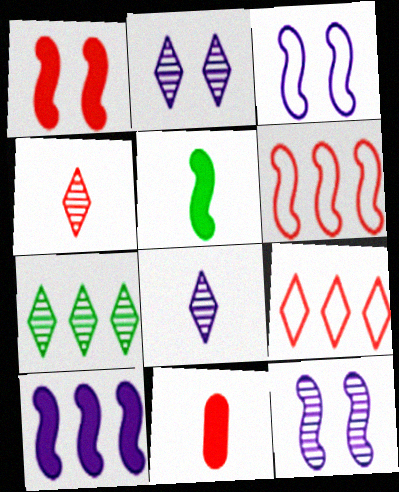[[1, 5, 10], 
[2, 4, 7], 
[3, 7, 11], 
[5, 6, 12]]